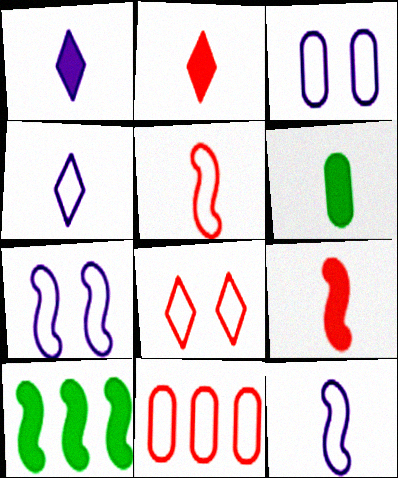[[1, 6, 9], 
[5, 8, 11]]